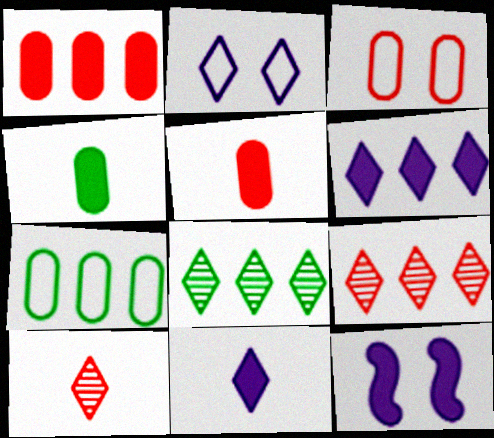[[7, 10, 12]]